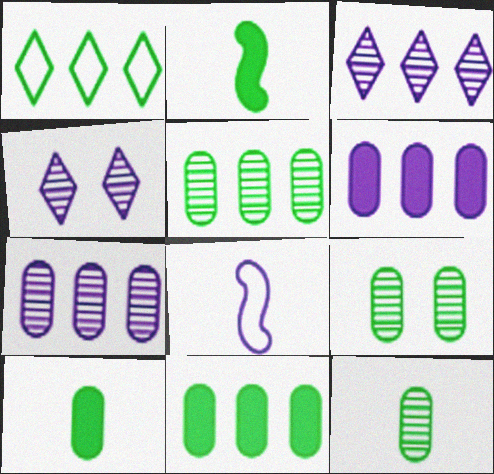[[1, 2, 9], 
[4, 6, 8], 
[5, 9, 12]]